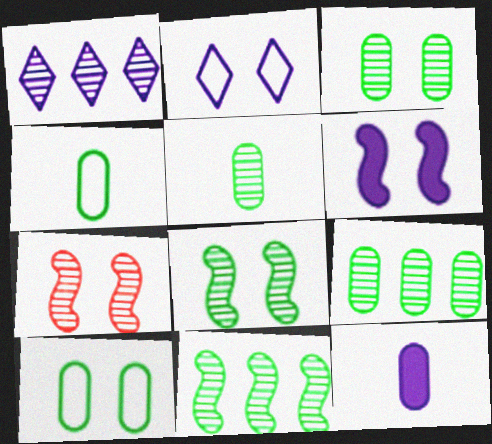[[1, 5, 7], 
[3, 5, 9]]